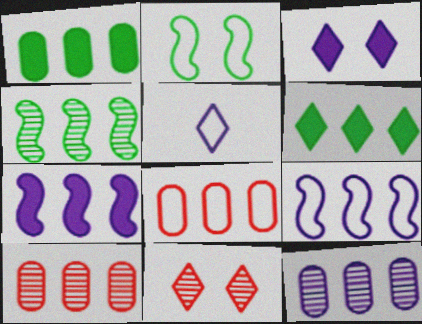[[1, 8, 12], 
[2, 5, 8], 
[5, 6, 11], 
[6, 9, 10]]